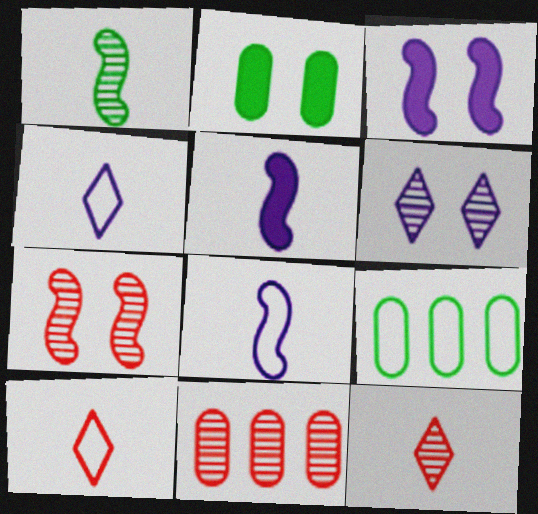[[1, 6, 11], 
[3, 9, 12], 
[7, 11, 12]]